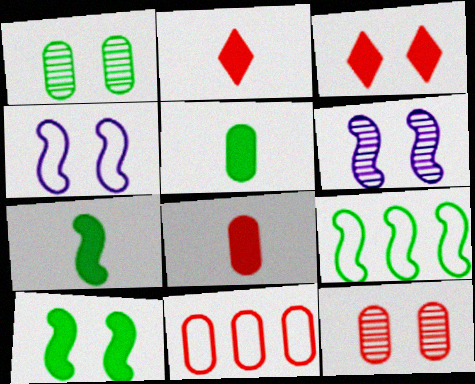[[1, 3, 4], 
[8, 11, 12]]